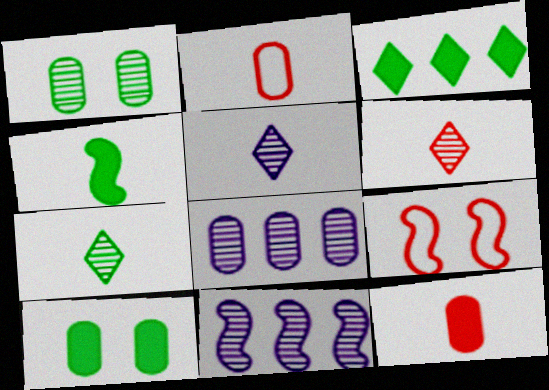[[1, 6, 11], 
[2, 4, 5], 
[2, 8, 10], 
[3, 4, 10], 
[4, 9, 11], 
[5, 6, 7]]